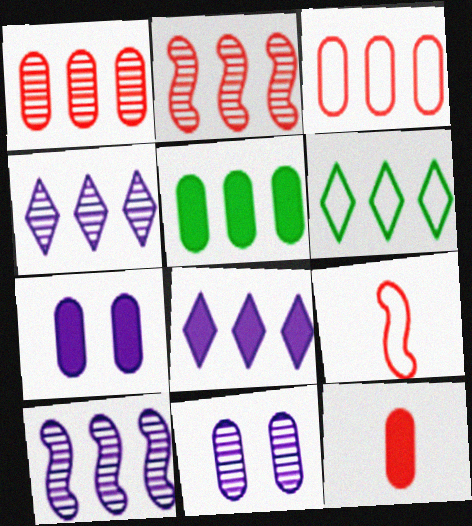[[5, 7, 12]]